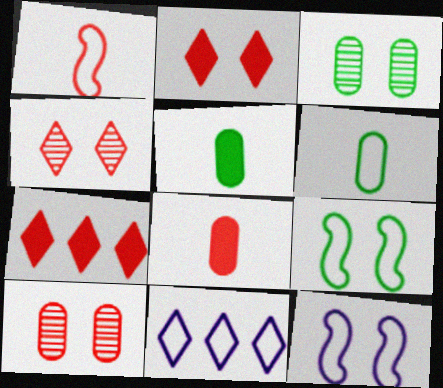[[1, 7, 10], 
[2, 3, 12]]